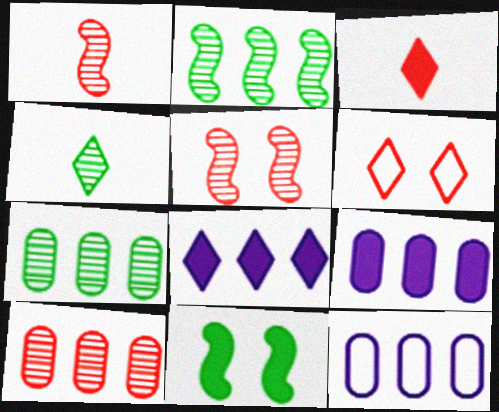[[3, 9, 11], 
[4, 6, 8]]